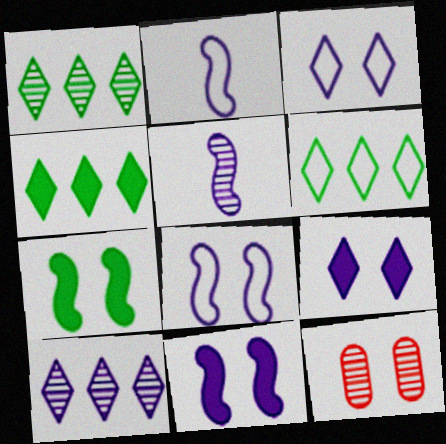[[1, 4, 6], 
[1, 5, 12], 
[2, 4, 12], 
[3, 7, 12]]